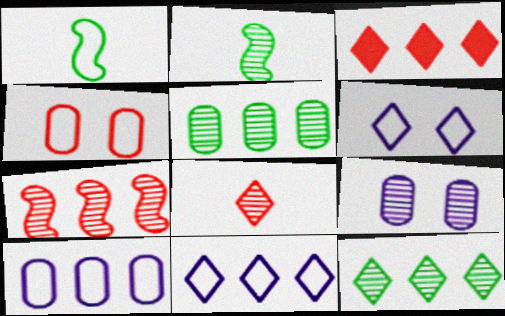[[1, 3, 9], 
[1, 4, 11], 
[3, 11, 12]]